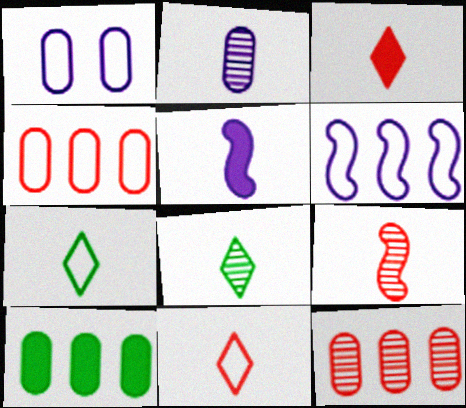[[2, 8, 9]]